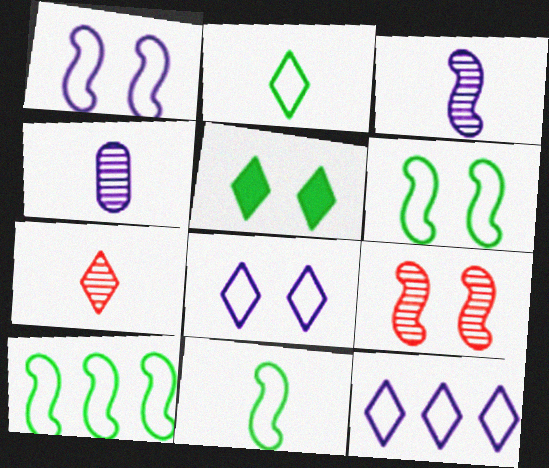[[5, 7, 12], 
[6, 10, 11]]